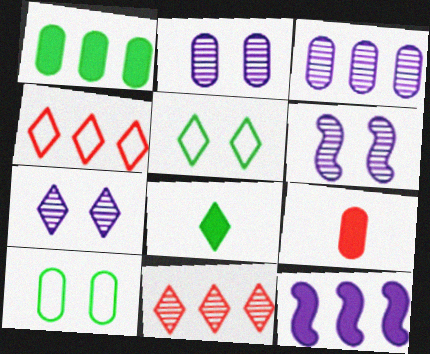[[2, 6, 7], 
[3, 9, 10], 
[4, 7, 8]]